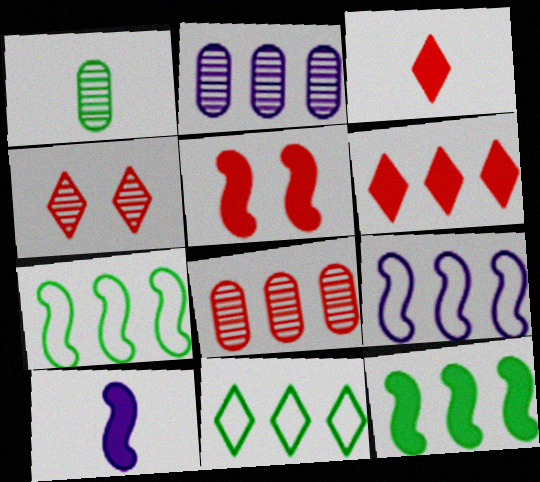[[2, 6, 7], 
[5, 10, 12]]